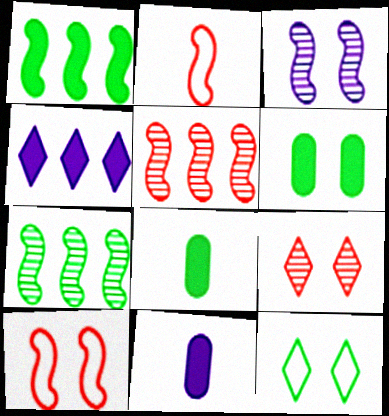[[1, 2, 3], 
[5, 11, 12], 
[7, 8, 12]]